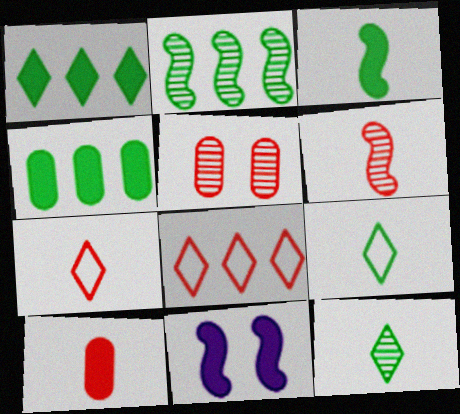[[1, 10, 11], 
[6, 7, 10]]